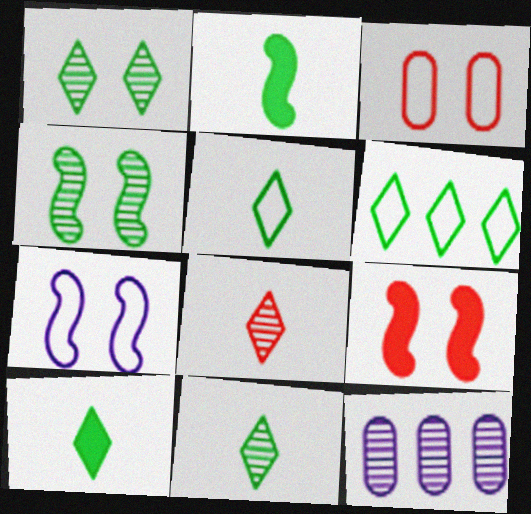[[1, 6, 10], 
[4, 7, 9], 
[4, 8, 12], 
[5, 9, 12], 
[5, 10, 11]]